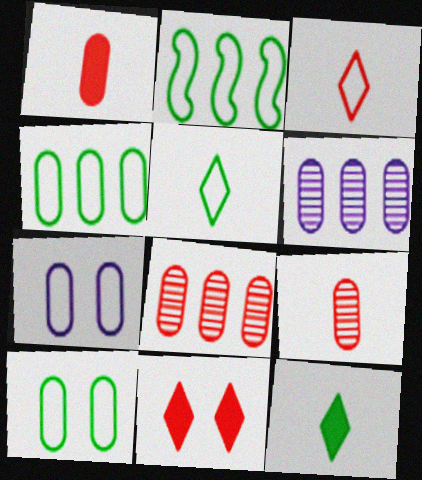[[1, 6, 10], 
[2, 3, 7], 
[2, 5, 10]]